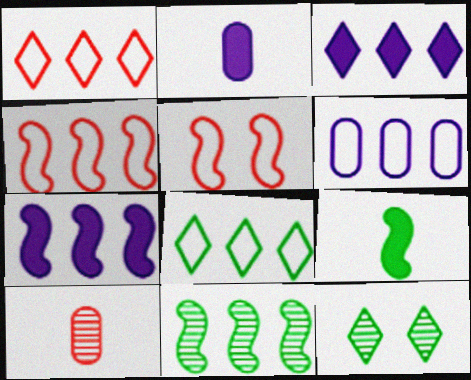[[2, 4, 12], 
[4, 6, 8], 
[4, 7, 11]]